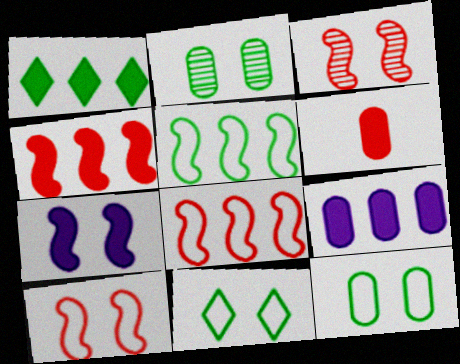[[1, 4, 9], 
[1, 6, 7]]